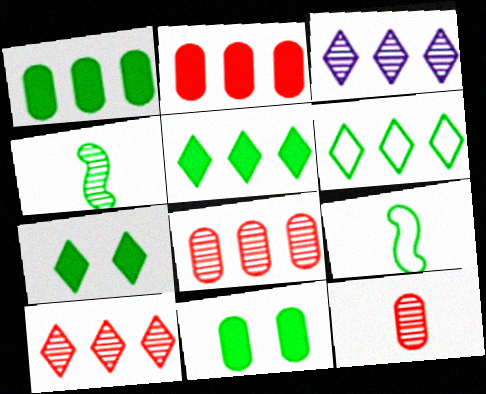[[4, 6, 11]]